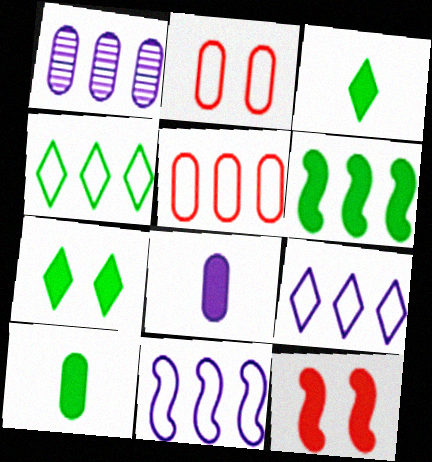[[1, 2, 10], 
[4, 5, 11], 
[6, 7, 10]]